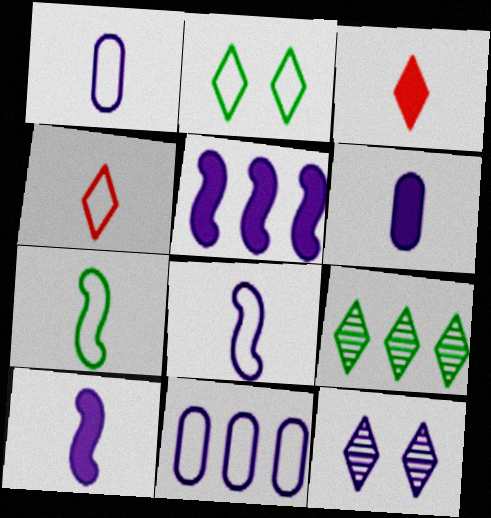[[1, 4, 7], 
[1, 5, 12], 
[10, 11, 12]]